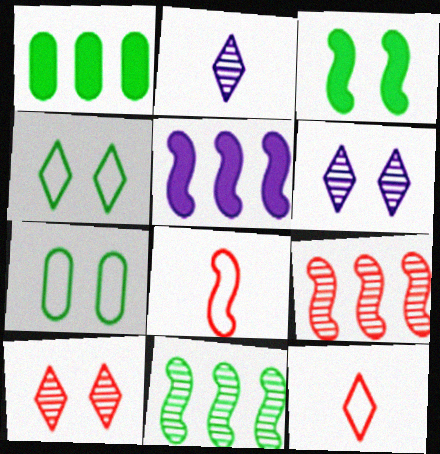[[1, 6, 8]]